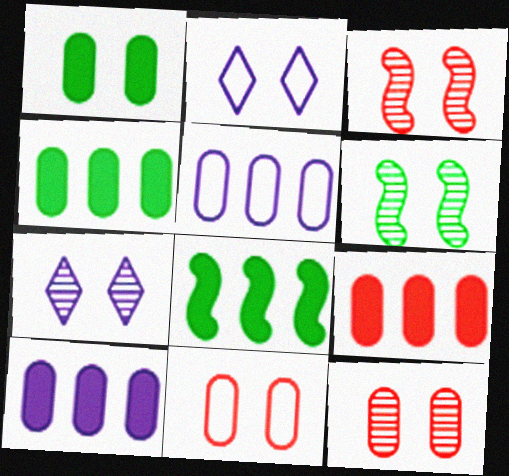[[1, 2, 3], 
[4, 9, 10], 
[6, 7, 12]]